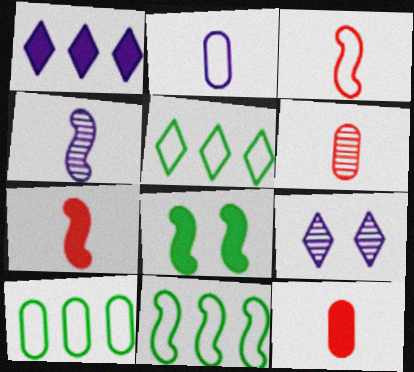[[1, 8, 12], 
[5, 10, 11], 
[7, 9, 10], 
[9, 11, 12]]